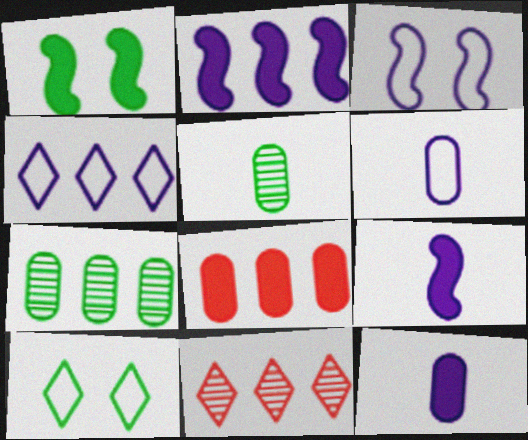[[1, 6, 11], 
[3, 4, 6]]